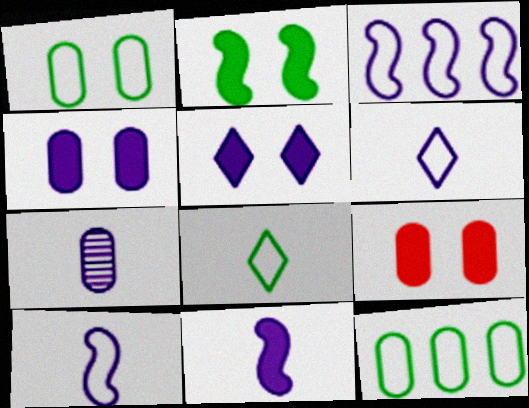[[2, 5, 9], 
[3, 5, 7], 
[6, 7, 11], 
[7, 9, 12]]